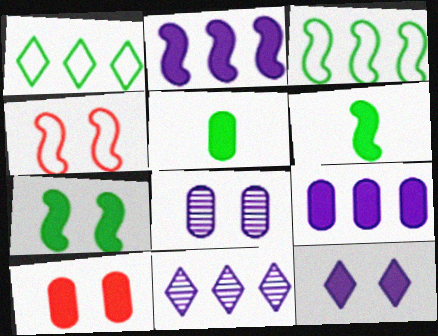[[4, 5, 11], 
[5, 9, 10], 
[7, 10, 12]]